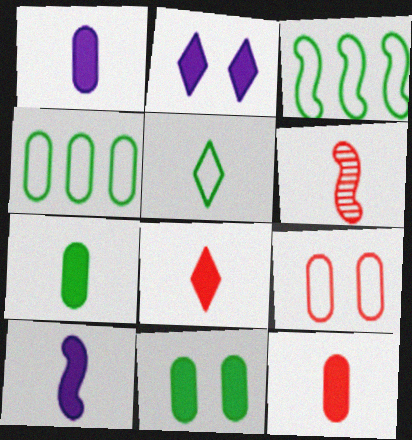[[1, 5, 6], 
[1, 7, 12], 
[2, 4, 6], 
[7, 8, 10]]